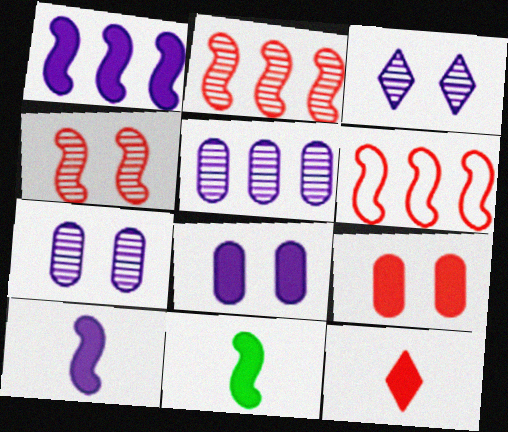[]